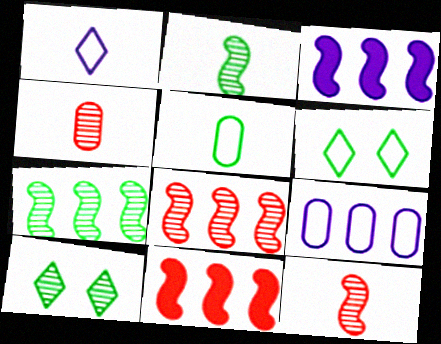[[3, 4, 6]]